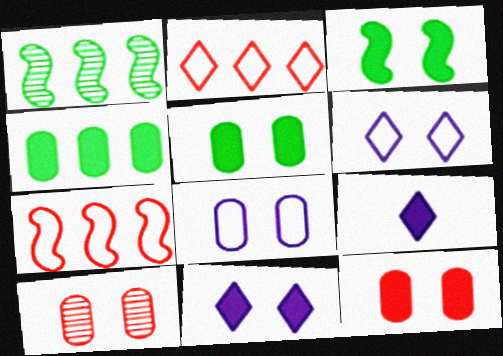[[3, 6, 10], 
[3, 11, 12], 
[5, 8, 10]]